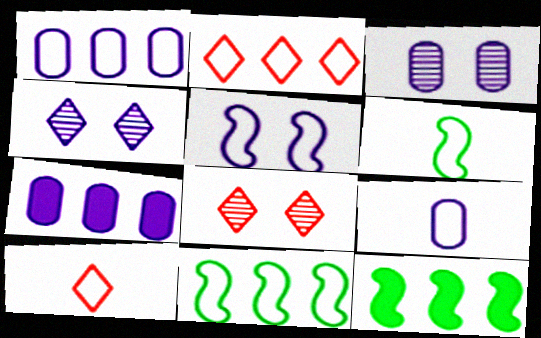[[1, 2, 11], 
[3, 7, 9], 
[3, 10, 12], 
[6, 7, 8], 
[6, 9, 10], 
[8, 9, 12]]